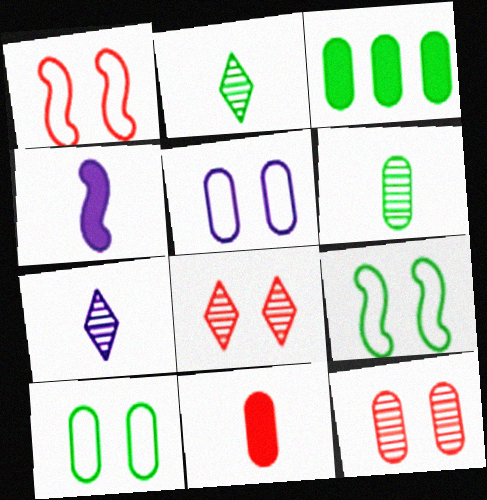[[1, 3, 7], 
[2, 3, 9], 
[3, 6, 10]]